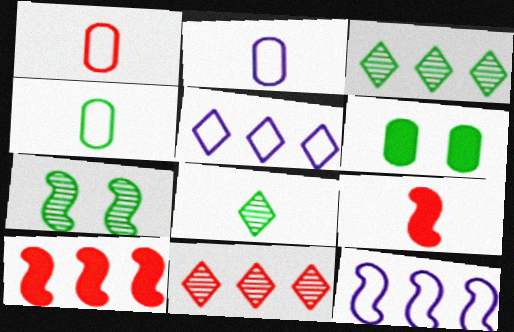[[1, 2, 4], 
[2, 8, 9], 
[7, 9, 12]]